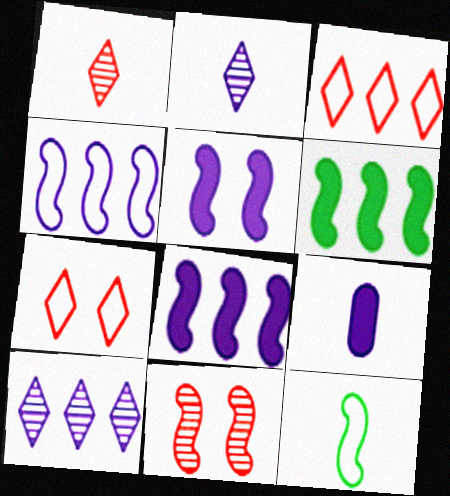[[1, 9, 12], 
[8, 11, 12]]